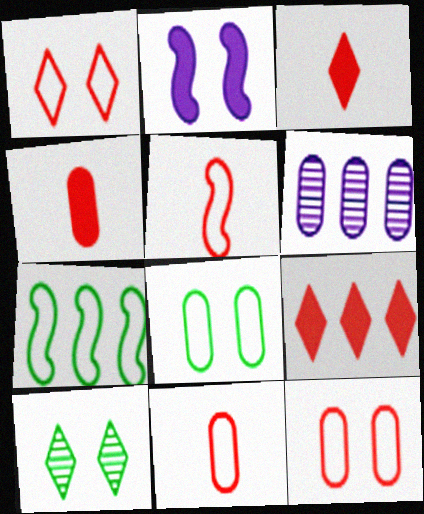[[2, 10, 12], 
[4, 6, 8], 
[6, 7, 9]]